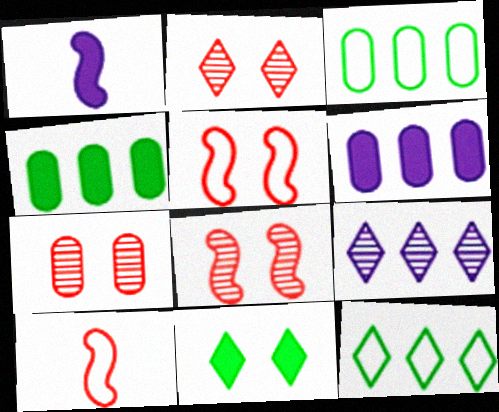[[1, 2, 3], 
[1, 7, 12], 
[2, 7, 8]]